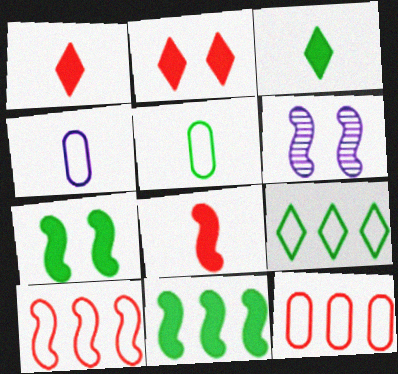[[3, 6, 12]]